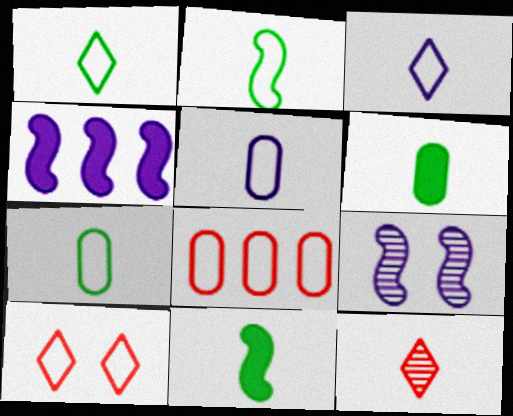[[1, 2, 7], 
[5, 11, 12]]